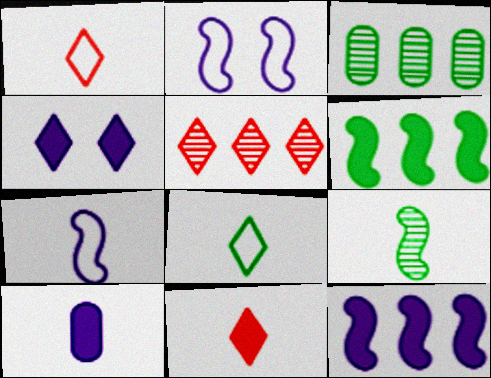[[1, 9, 10], 
[2, 3, 11], 
[4, 5, 8], 
[4, 10, 12]]